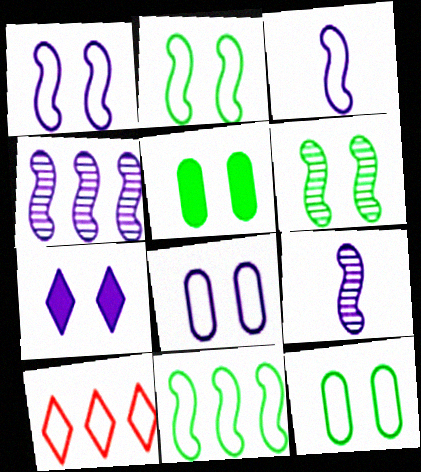[[3, 10, 12], 
[5, 9, 10]]